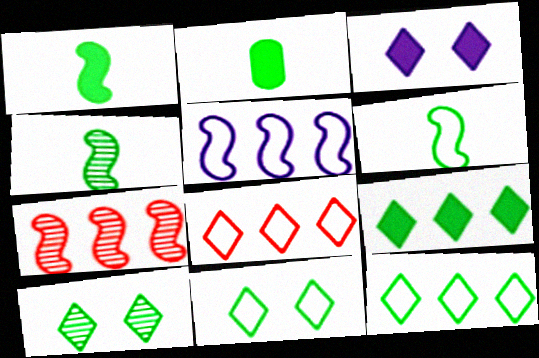[[1, 4, 6]]